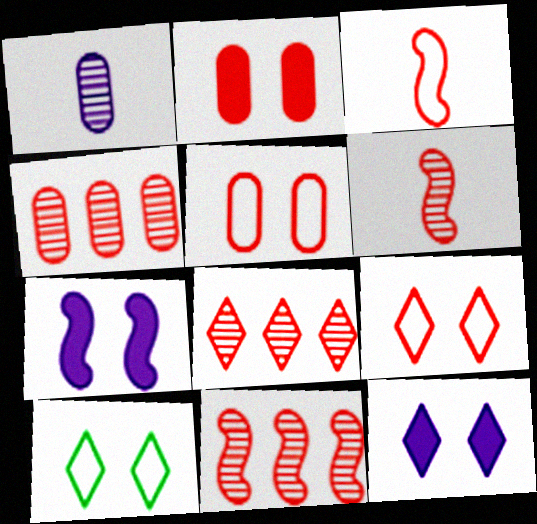[[2, 3, 8], 
[4, 8, 11]]